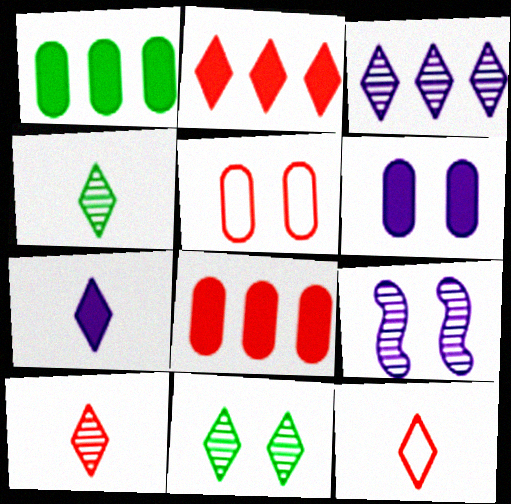[[1, 9, 12], 
[3, 10, 11], 
[4, 7, 12]]